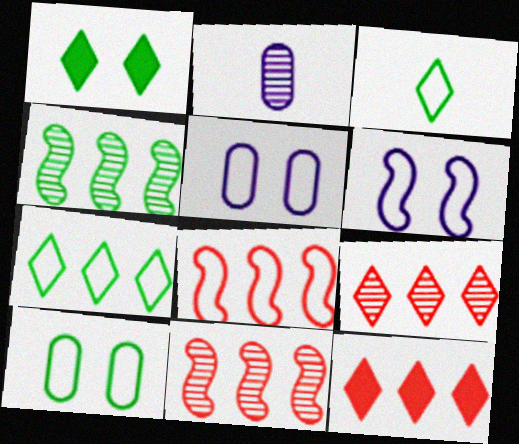[[1, 2, 8], 
[3, 5, 8]]